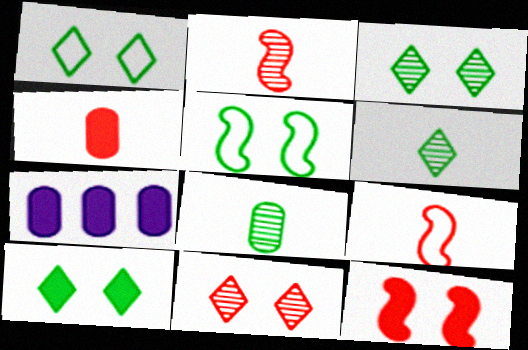[[1, 2, 7], 
[1, 3, 10], 
[3, 7, 9]]